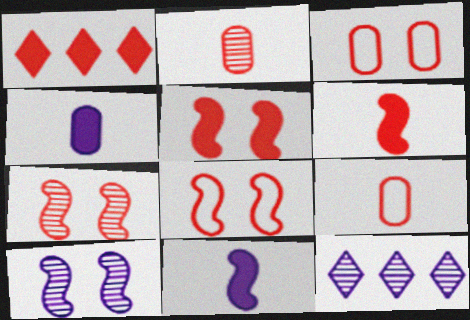[[1, 2, 8], 
[1, 7, 9], 
[5, 7, 8]]